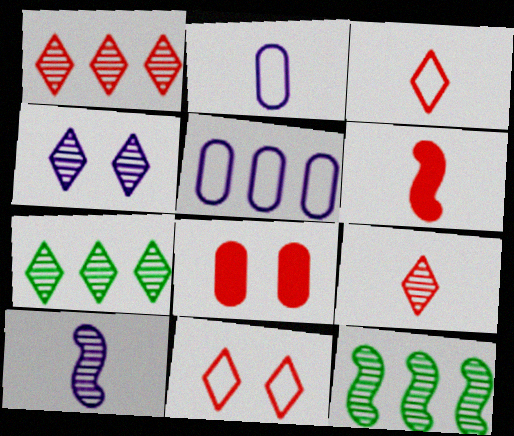[[4, 7, 9]]